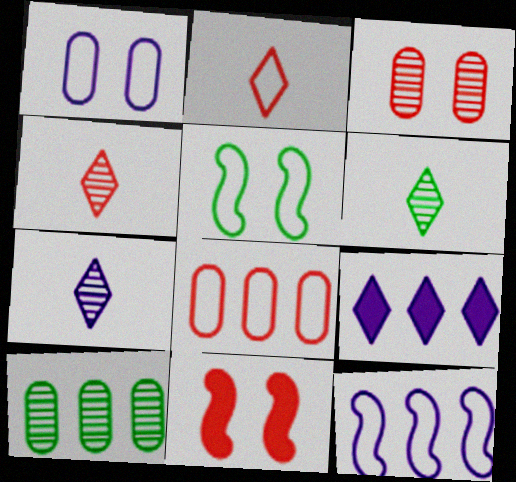[[4, 6, 7], 
[4, 8, 11]]